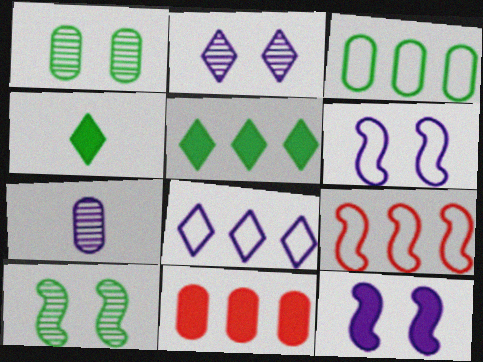[[3, 4, 10], 
[3, 8, 9], 
[4, 11, 12], 
[7, 8, 12]]